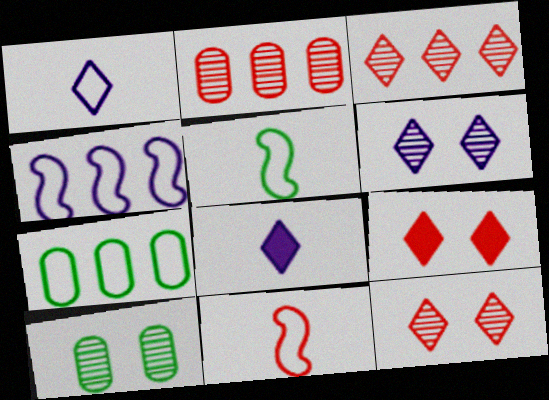[[2, 9, 11]]